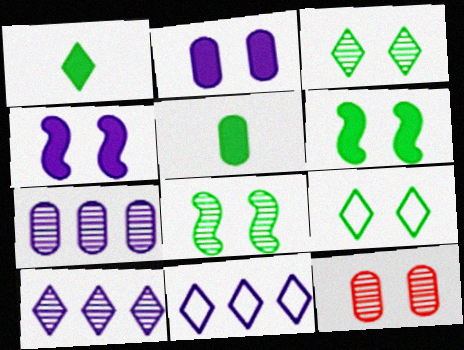[[4, 9, 12]]